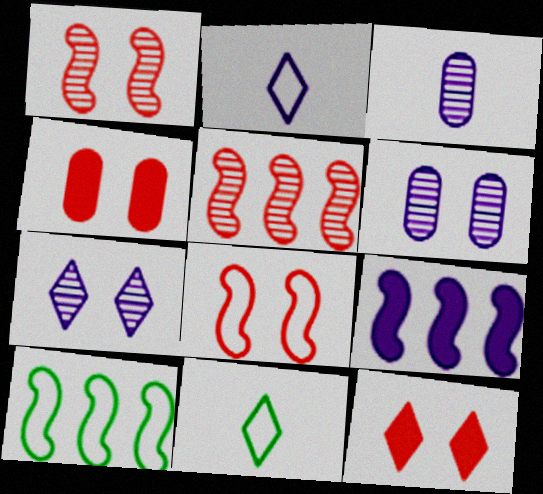[[2, 6, 9], 
[3, 10, 12], 
[5, 9, 10]]